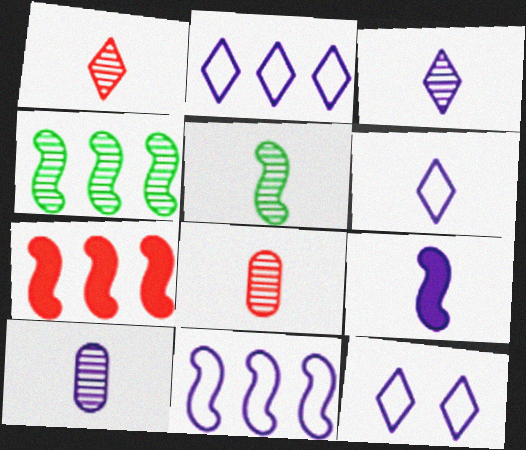[[1, 5, 10], 
[2, 6, 12], 
[3, 5, 8], 
[4, 7, 11], 
[6, 9, 10]]